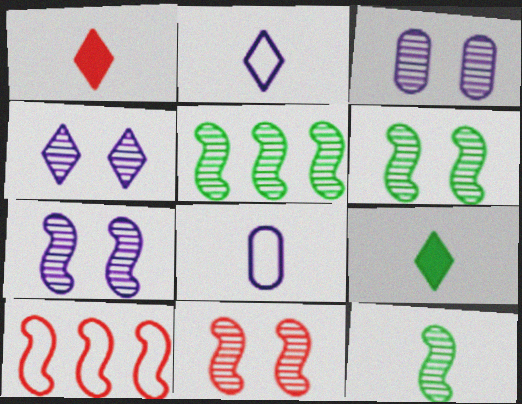[[1, 8, 12], 
[3, 4, 7], 
[3, 9, 10], 
[5, 6, 12], 
[6, 7, 11]]